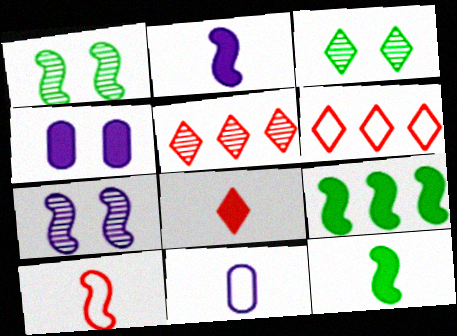[[4, 8, 9], 
[7, 9, 10]]